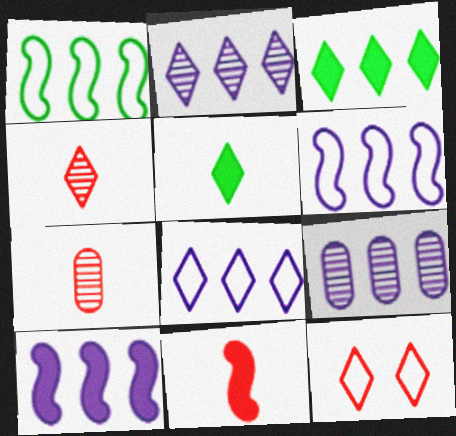[[2, 5, 12], 
[8, 9, 10]]